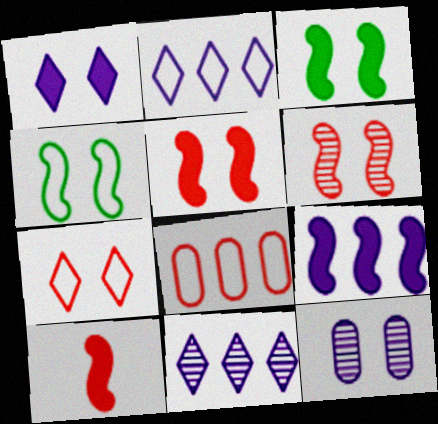[[3, 7, 12], 
[3, 9, 10]]